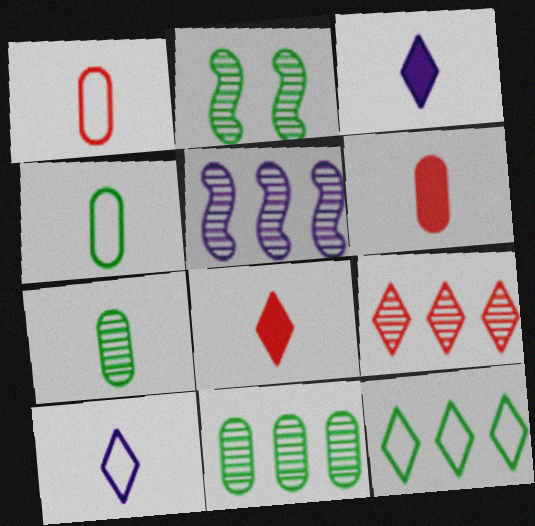[[5, 9, 11]]